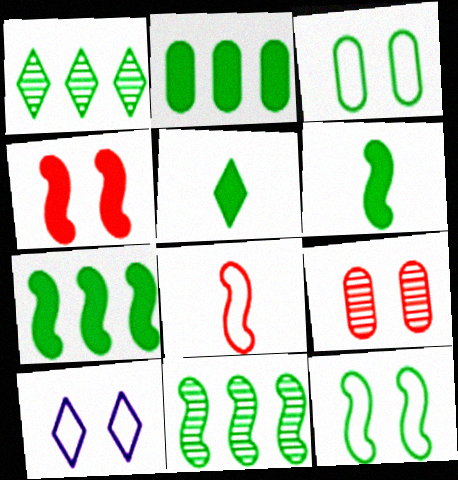[[1, 3, 6], 
[3, 5, 11], 
[6, 11, 12]]